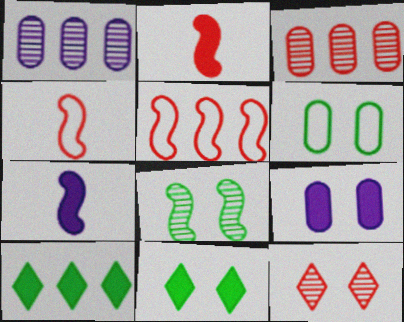[[1, 4, 11], 
[1, 5, 10], 
[2, 9, 10], 
[5, 7, 8], 
[6, 8, 11]]